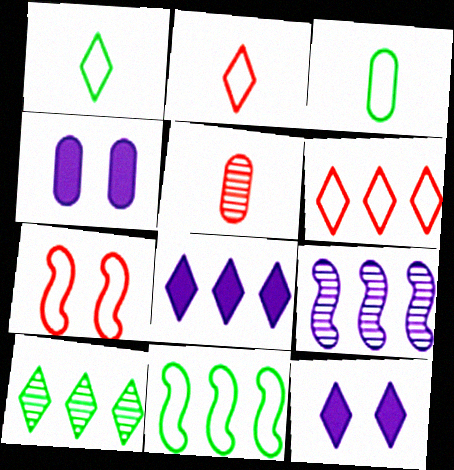[[2, 10, 12], 
[5, 11, 12], 
[6, 8, 10]]